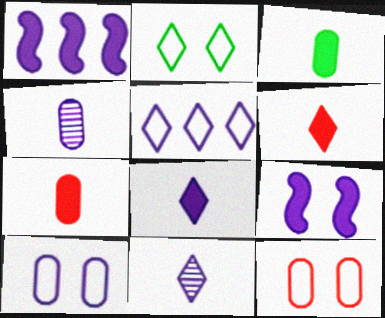[[1, 10, 11], 
[4, 5, 9]]